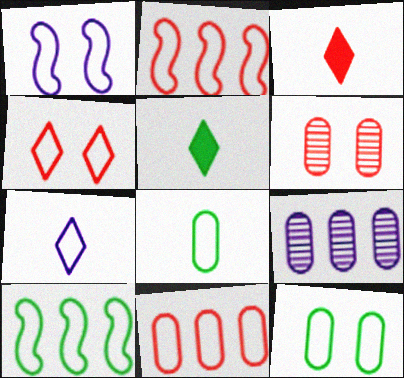[[1, 4, 12], 
[2, 3, 6], 
[2, 7, 12]]